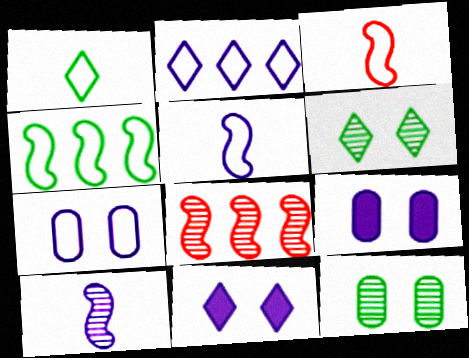[[1, 8, 9], 
[2, 5, 7], 
[2, 9, 10]]